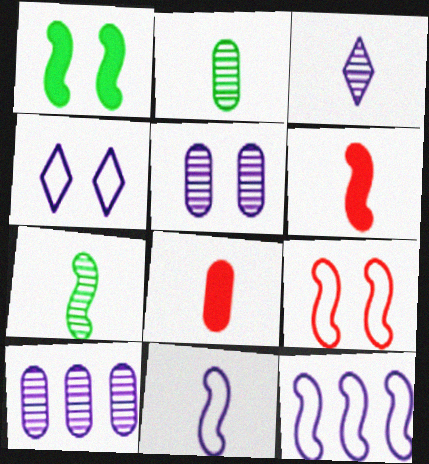[[6, 7, 11]]